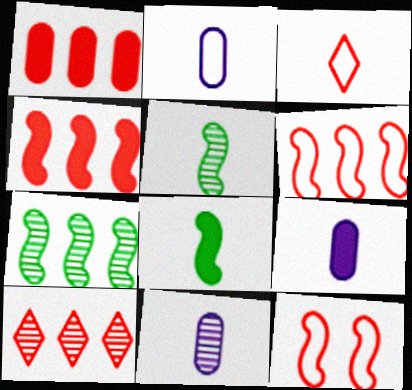[[1, 6, 10], 
[2, 9, 11], 
[3, 5, 9], 
[3, 8, 11]]